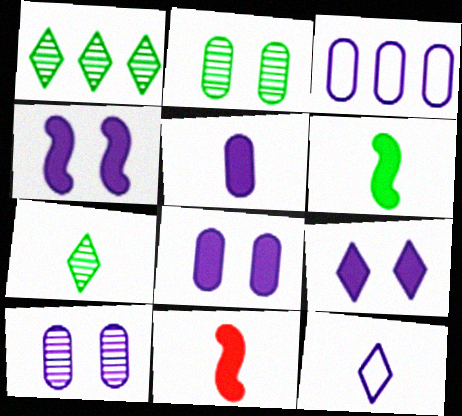[[3, 5, 10], 
[4, 8, 9]]